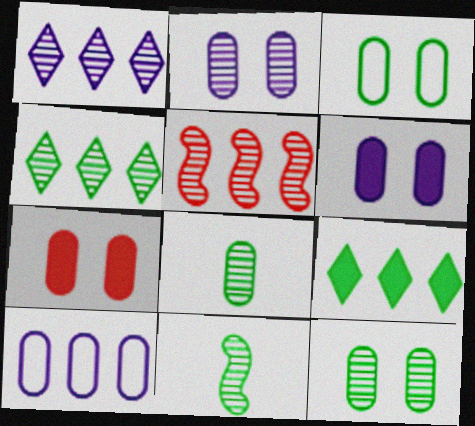[[2, 3, 7], 
[3, 9, 11], 
[4, 11, 12], 
[5, 9, 10], 
[7, 8, 10]]